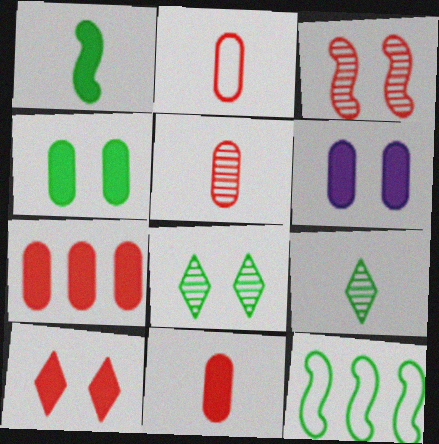[[2, 5, 11], 
[4, 9, 12]]